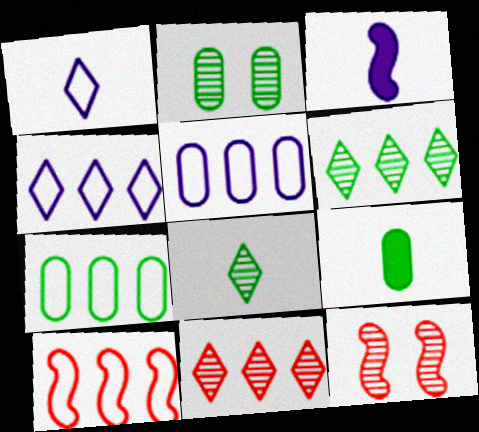[[2, 7, 9], 
[4, 7, 10], 
[4, 9, 12]]